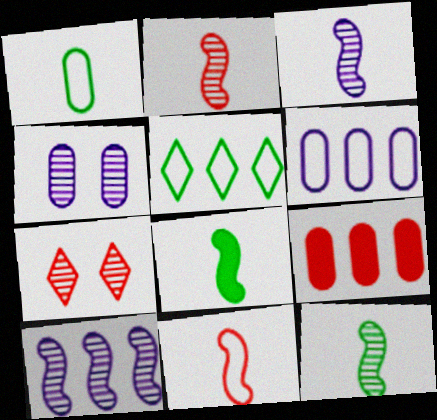[[1, 4, 9], 
[2, 3, 12], 
[3, 8, 11], 
[5, 9, 10], 
[6, 7, 8], 
[7, 9, 11]]